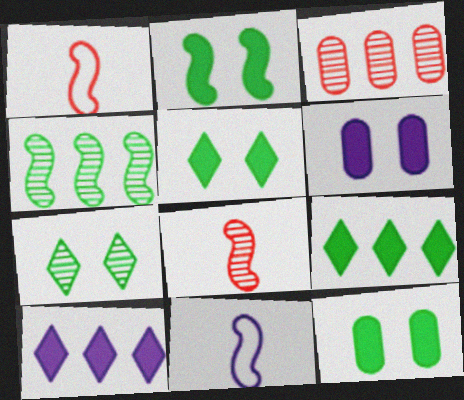[[2, 5, 12], 
[3, 5, 11]]